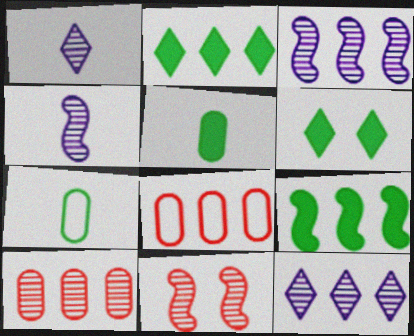[[2, 3, 8], 
[4, 6, 8], 
[5, 6, 9], 
[8, 9, 12]]